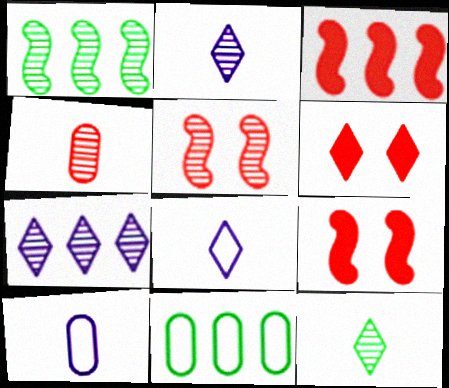[[1, 6, 10], 
[2, 9, 11], 
[3, 7, 11]]